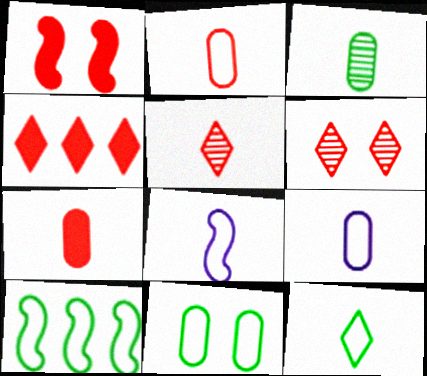[[1, 4, 7], 
[2, 8, 12], 
[3, 7, 9], 
[10, 11, 12]]